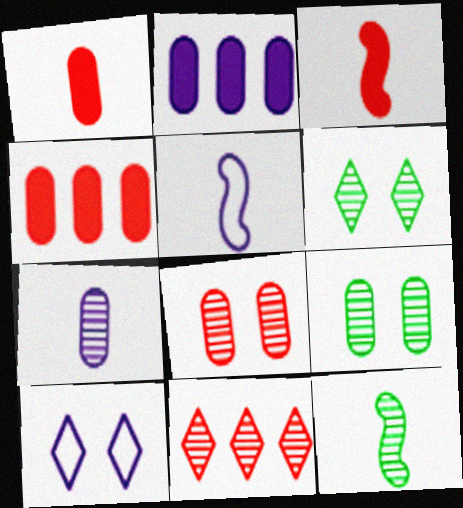[[3, 5, 12], 
[4, 5, 6], 
[4, 10, 12]]